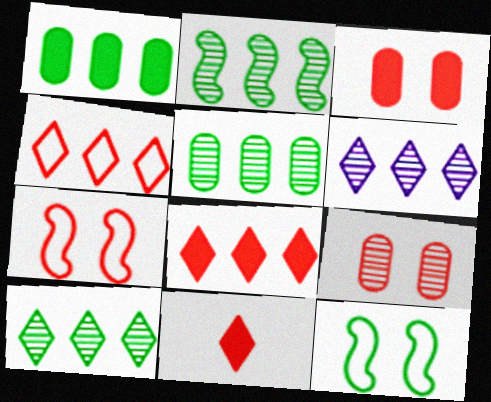[[2, 5, 10]]